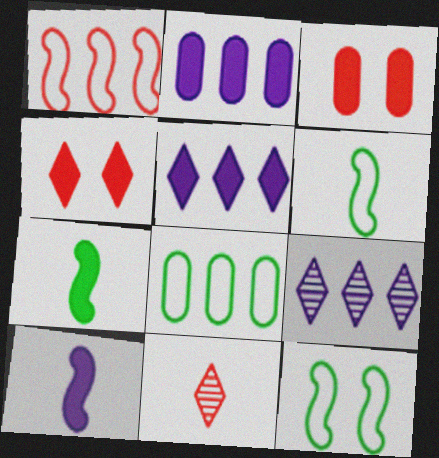[[1, 3, 11], 
[2, 4, 7], 
[2, 11, 12], 
[3, 5, 7], 
[3, 6, 9]]